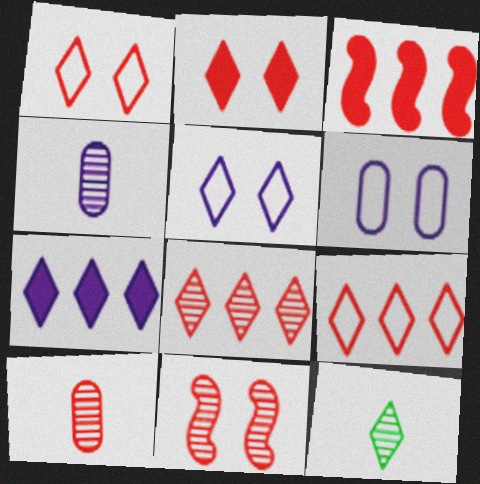[[1, 3, 10], 
[1, 7, 12], 
[3, 6, 12], 
[8, 10, 11]]